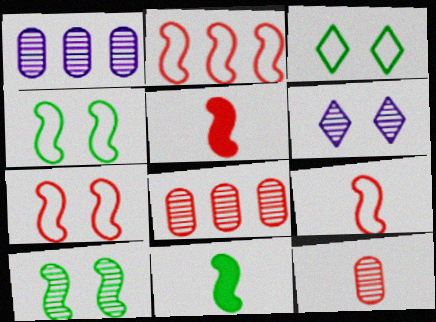[[1, 3, 5], 
[2, 7, 9]]